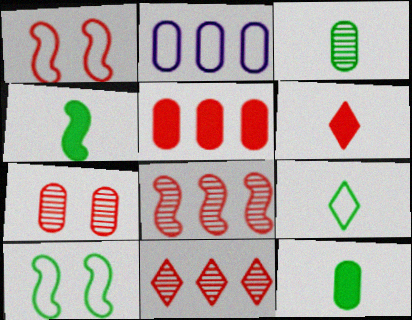[[1, 2, 9], 
[2, 7, 12], 
[3, 4, 9]]